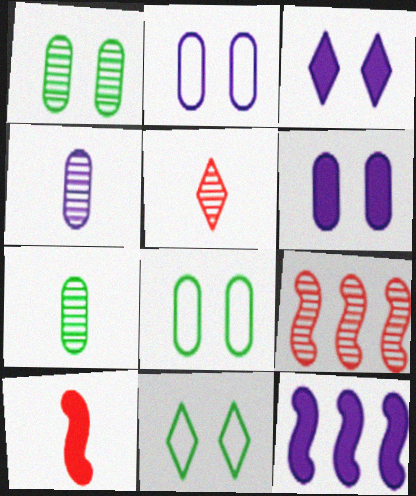[[5, 8, 12]]